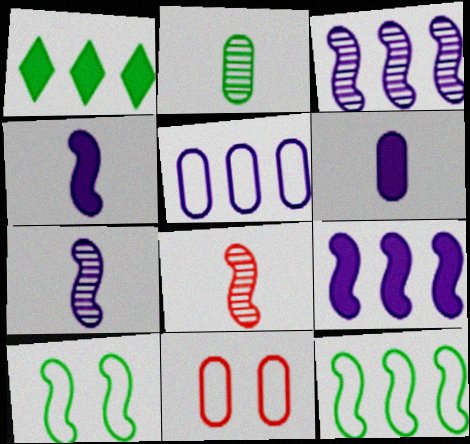[[1, 2, 10], 
[1, 7, 11], 
[8, 9, 10]]